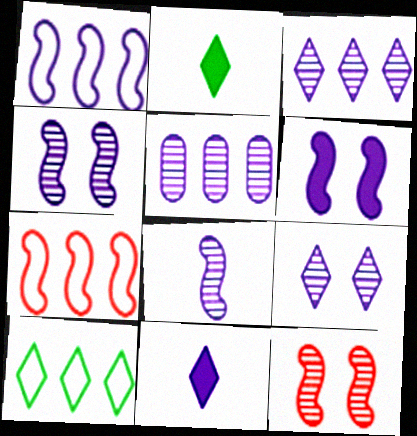[[1, 6, 8], 
[5, 8, 9]]